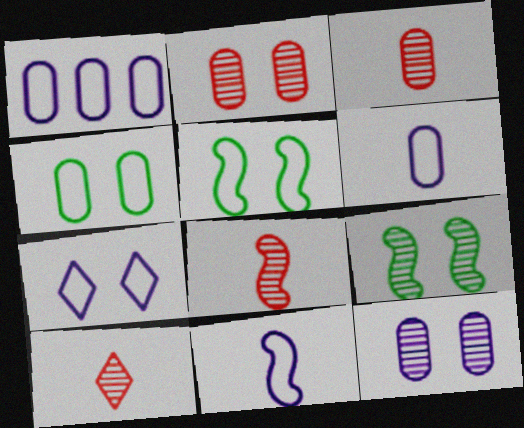[[1, 7, 11], 
[3, 8, 10]]